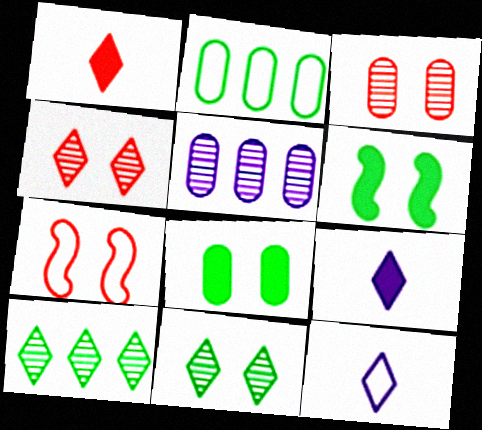[[2, 7, 12]]